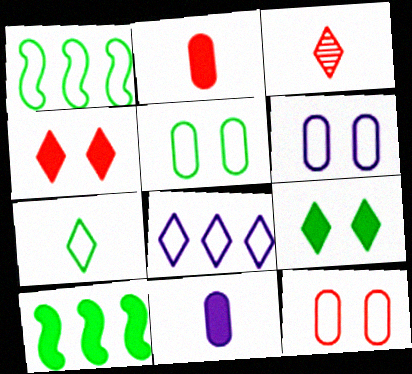[[1, 5, 7], 
[3, 6, 10], 
[3, 8, 9], 
[4, 10, 11], 
[5, 6, 12]]